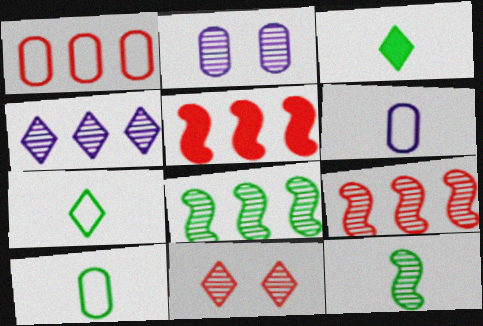[[2, 5, 7], 
[3, 10, 12]]